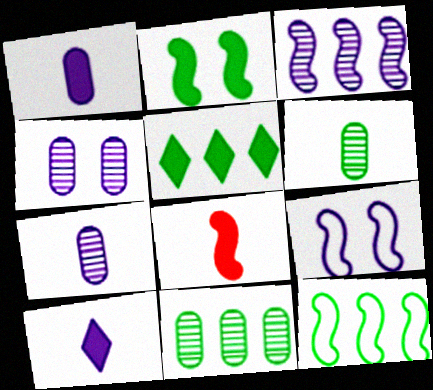[[5, 11, 12]]